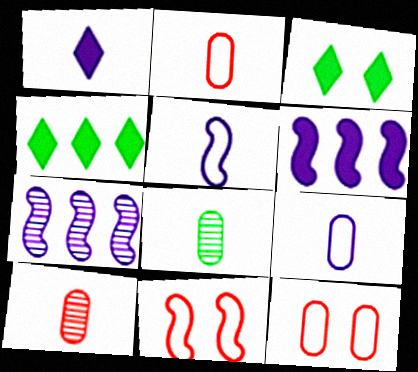[[2, 3, 7]]